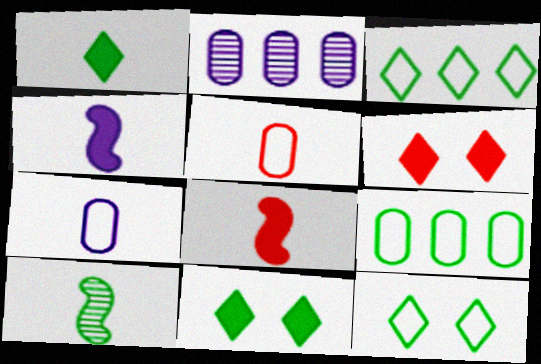[[2, 8, 12], 
[9, 10, 11]]